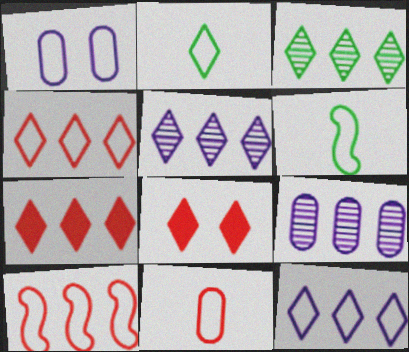[[1, 2, 10], 
[1, 4, 6], 
[2, 5, 8], 
[3, 7, 12], 
[6, 8, 9]]